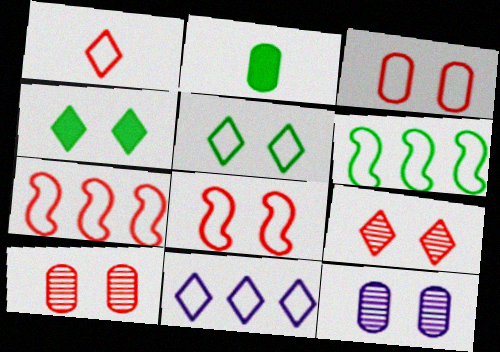[[1, 3, 7], 
[1, 5, 11], 
[4, 8, 12]]